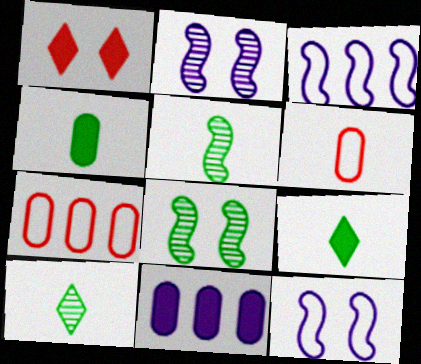[[2, 7, 9]]